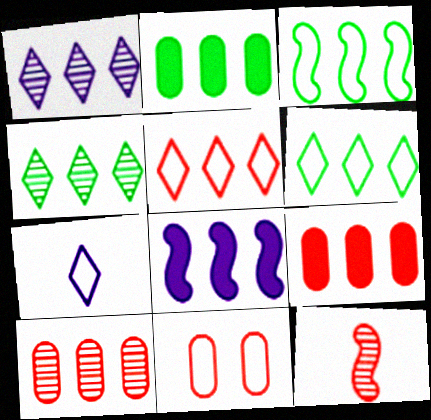[[1, 3, 9], 
[2, 3, 4], 
[3, 7, 11], 
[6, 8, 10]]